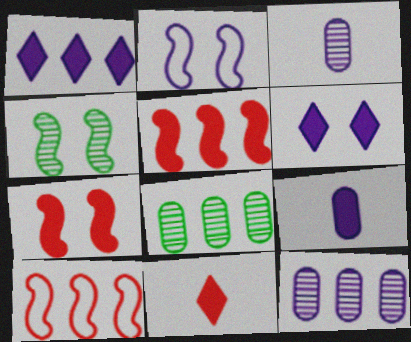[[1, 2, 3], 
[1, 8, 10], 
[2, 4, 7], 
[2, 8, 11]]